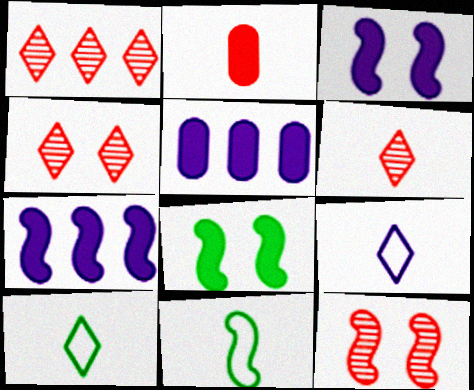[[1, 4, 6], 
[4, 5, 11], 
[5, 10, 12], 
[7, 11, 12]]